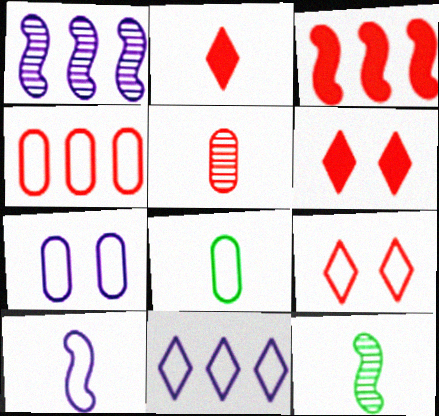[[1, 6, 8], 
[3, 5, 9], 
[4, 7, 8], 
[7, 10, 11]]